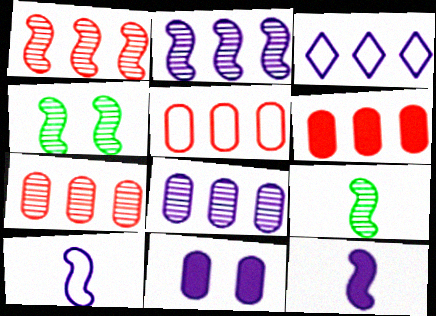[[5, 6, 7]]